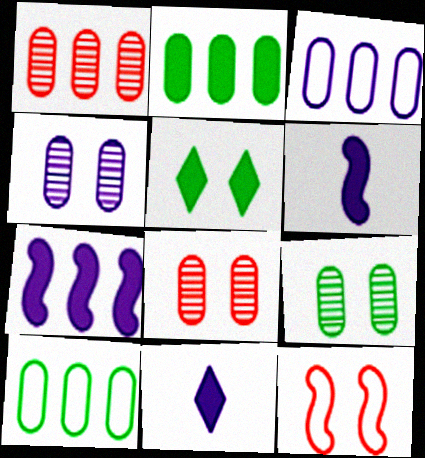[[1, 2, 3], 
[4, 5, 12], 
[4, 8, 9]]